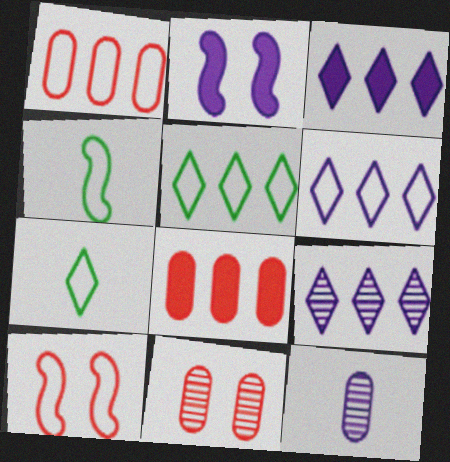[[2, 6, 12], 
[3, 4, 11], 
[3, 6, 9]]